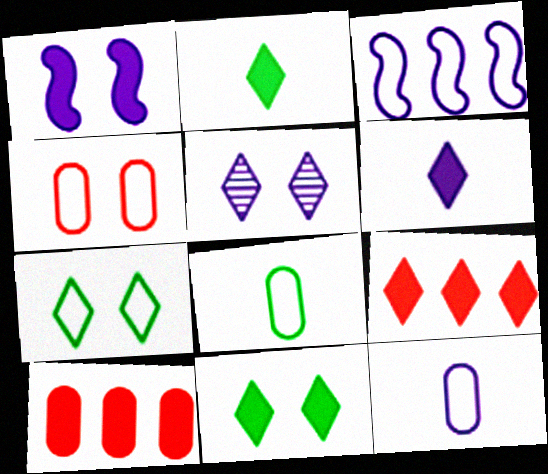[[1, 2, 10], 
[6, 9, 11]]